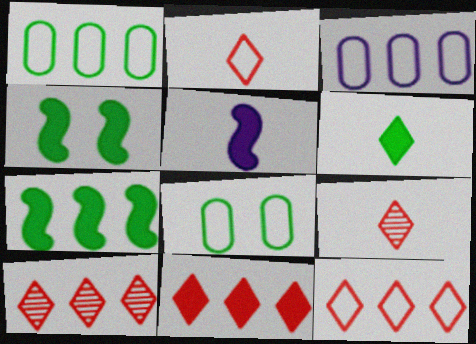[[3, 4, 9], 
[3, 7, 10], 
[5, 8, 10], 
[10, 11, 12]]